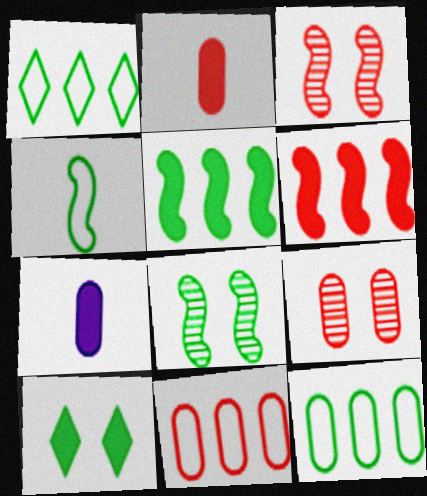[[1, 3, 7], 
[2, 9, 11], 
[4, 5, 8], 
[6, 7, 10], 
[7, 9, 12]]